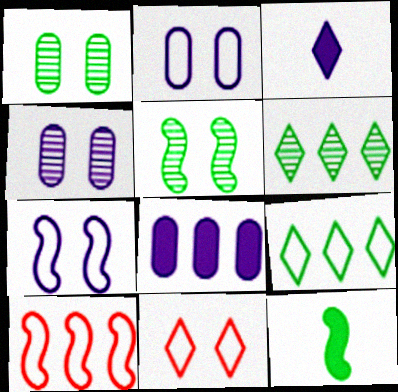[[1, 3, 10], 
[1, 9, 12], 
[3, 6, 11], 
[6, 8, 10]]